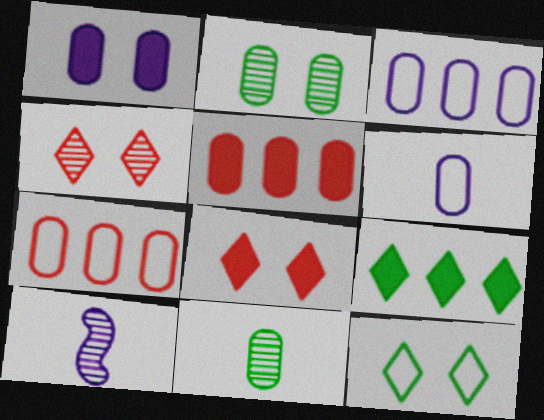[[1, 7, 11], 
[2, 5, 6], 
[5, 10, 12]]